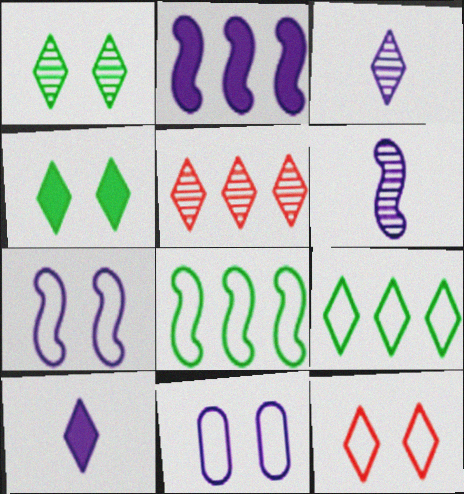[[1, 3, 5], 
[2, 3, 11], 
[2, 6, 7]]